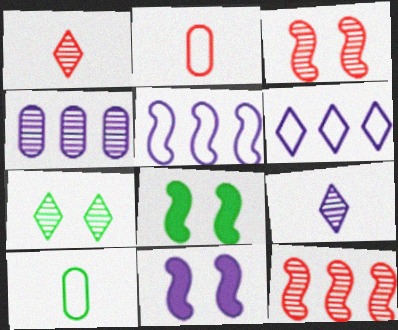[]